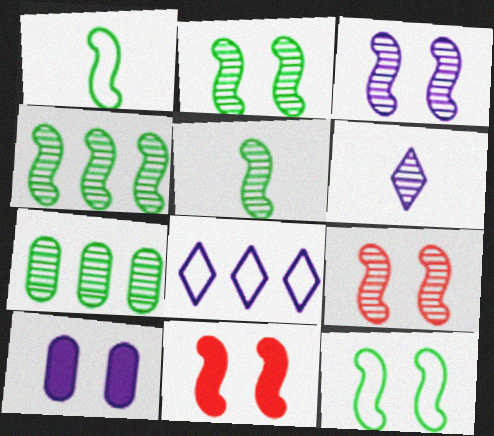[[2, 3, 9], 
[2, 4, 5], 
[3, 11, 12], 
[6, 7, 9]]